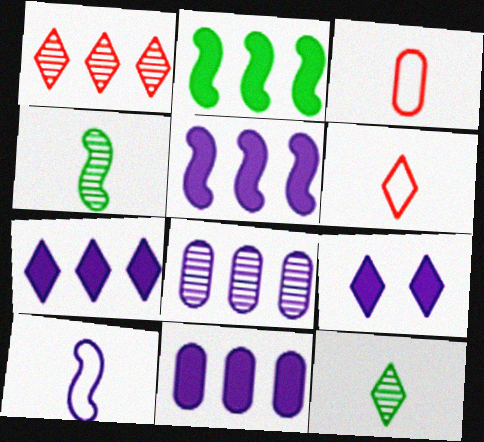[[5, 7, 11], 
[8, 9, 10]]